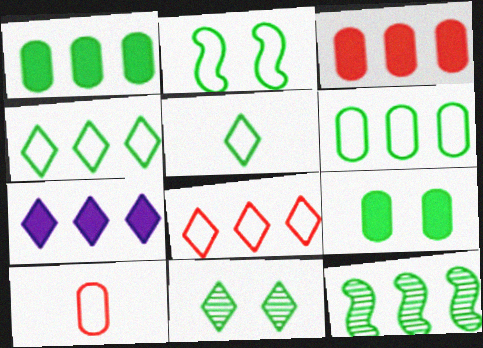[[1, 4, 12], 
[2, 5, 6], 
[2, 9, 11], 
[5, 9, 12]]